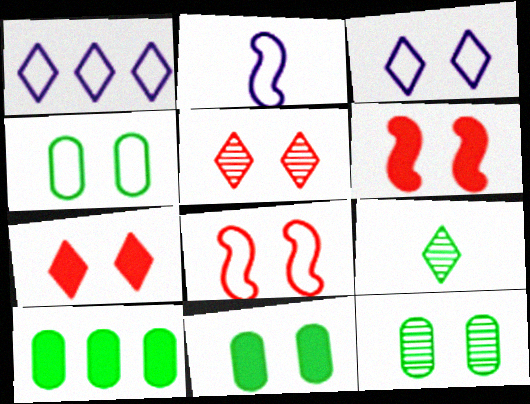[[1, 7, 9], 
[2, 5, 10], 
[3, 4, 8], 
[3, 6, 12], 
[4, 11, 12]]